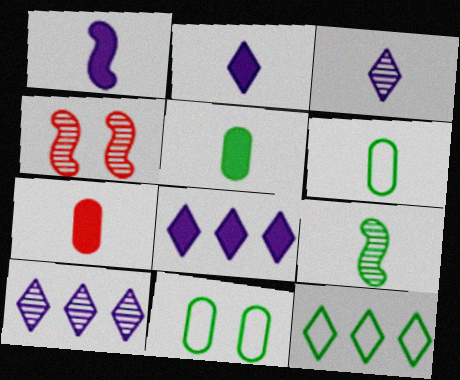[[4, 6, 8]]